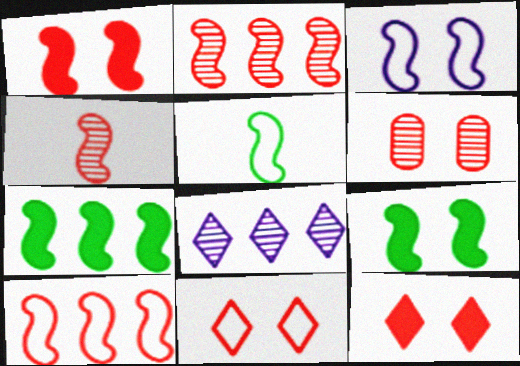[[1, 4, 10], 
[1, 6, 11], 
[3, 4, 7], 
[3, 5, 10]]